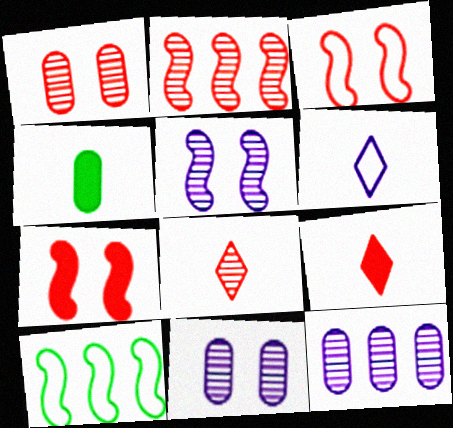[[1, 2, 8], 
[9, 10, 11]]